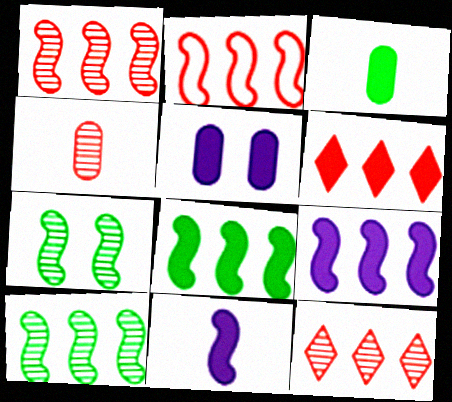[[2, 7, 11], 
[2, 9, 10]]